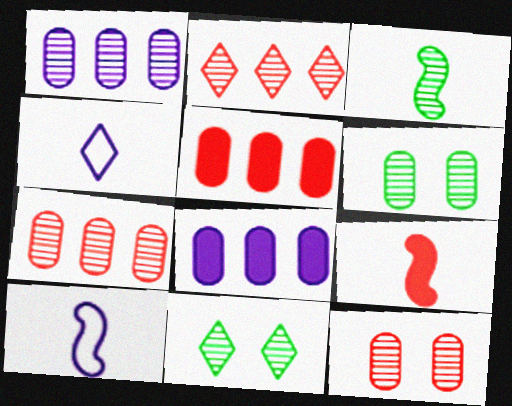[[3, 9, 10], 
[5, 10, 11]]